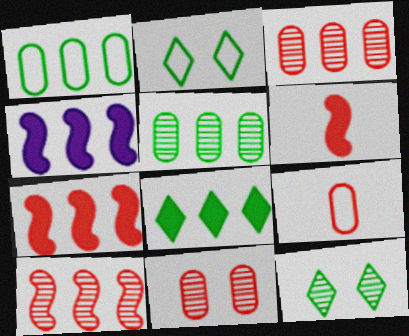[[4, 9, 12]]